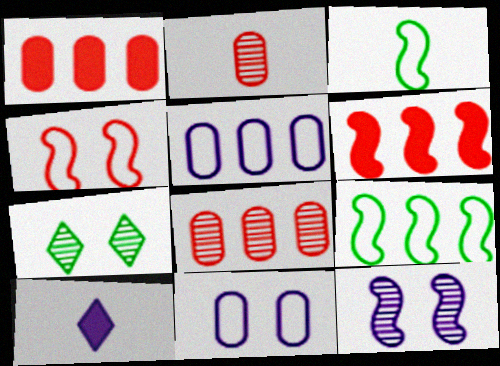[[2, 3, 10], 
[3, 6, 12], 
[5, 10, 12]]